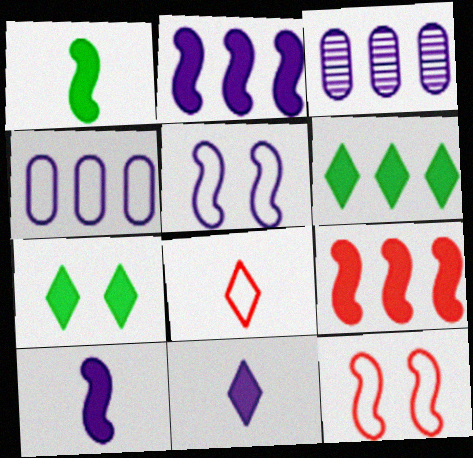[[3, 5, 11]]